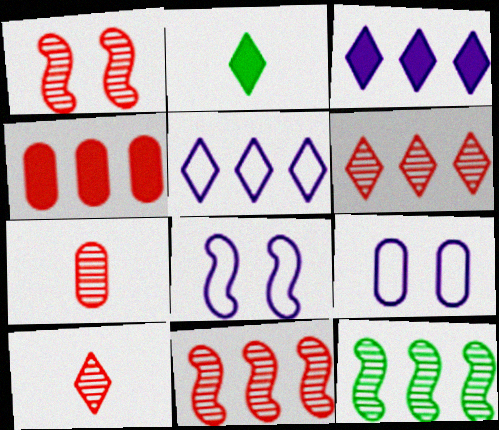[[1, 6, 7], 
[2, 9, 11], 
[4, 5, 12]]